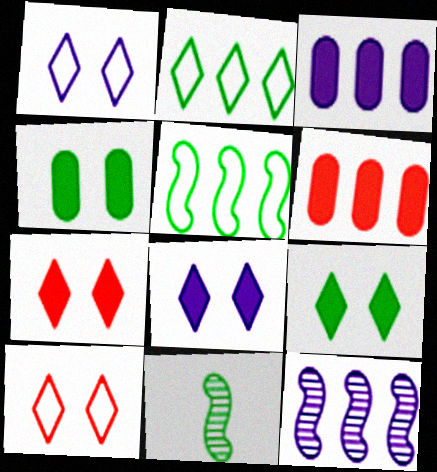[[1, 6, 11], 
[2, 4, 11], 
[2, 6, 12], 
[3, 10, 11], 
[7, 8, 9]]